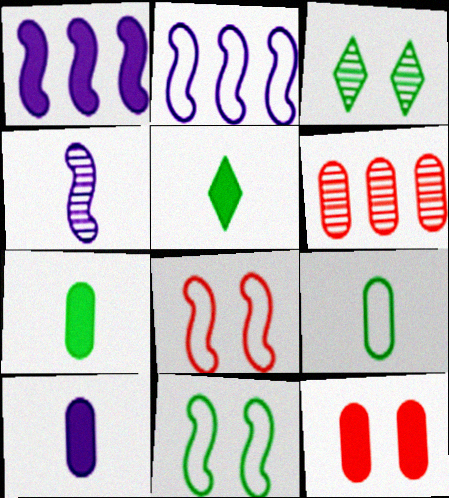[[1, 5, 12], 
[3, 4, 6]]